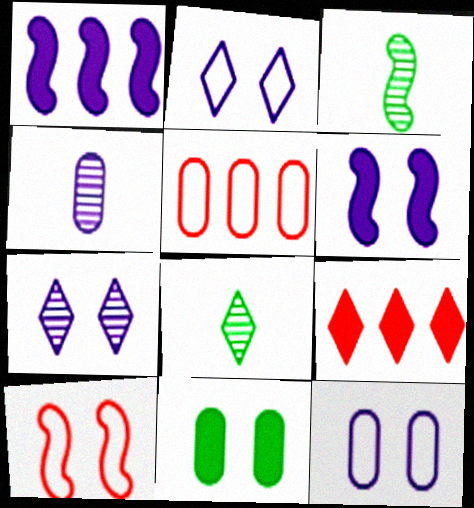[[1, 2, 4], 
[1, 3, 10], 
[2, 8, 9], 
[3, 9, 12], 
[4, 5, 11], 
[5, 6, 8], 
[6, 7, 12], 
[7, 10, 11]]